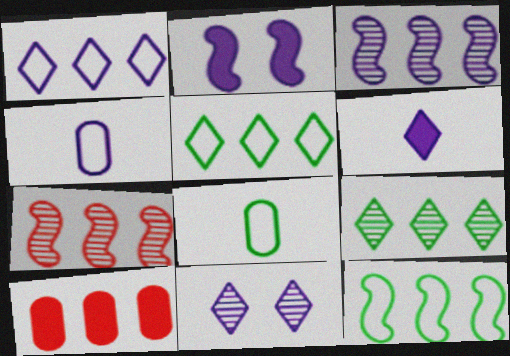[[1, 6, 11], 
[3, 5, 10]]